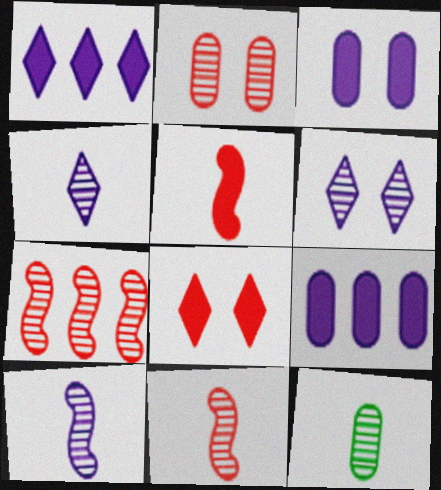[[4, 11, 12], 
[6, 7, 12]]